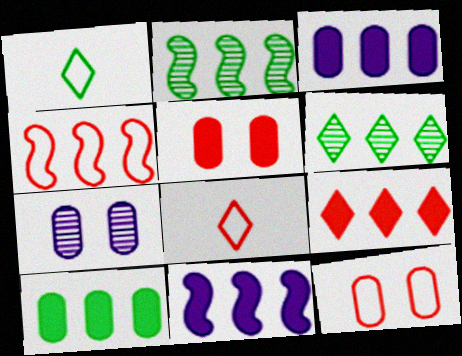[[2, 4, 11], 
[3, 4, 6], 
[4, 8, 12], 
[9, 10, 11]]